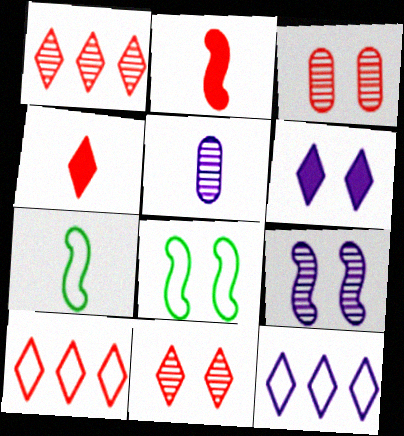[[2, 3, 10], 
[3, 6, 8], 
[4, 5, 7], 
[4, 10, 11]]